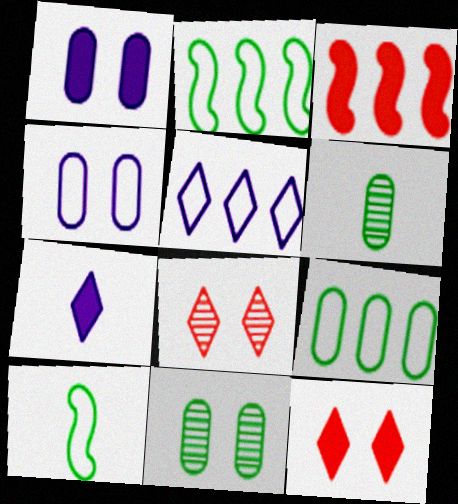[]